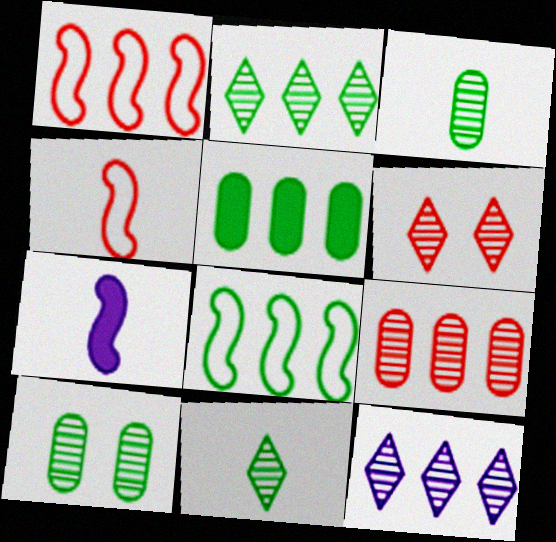[[1, 5, 12], 
[2, 5, 8], 
[6, 11, 12]]